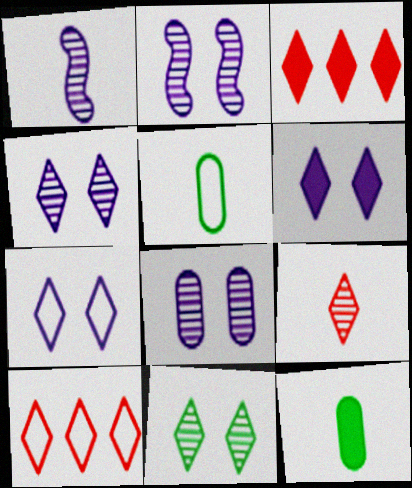[[2, 3, 5], 
[2, 4, 8], 
[2, 10, 12], 
[4, 6, 7]]